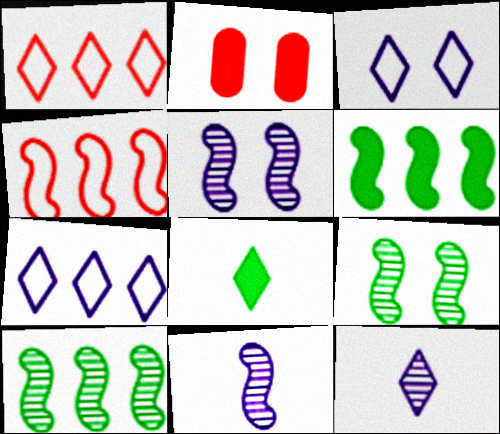[[2, 3, 9]]